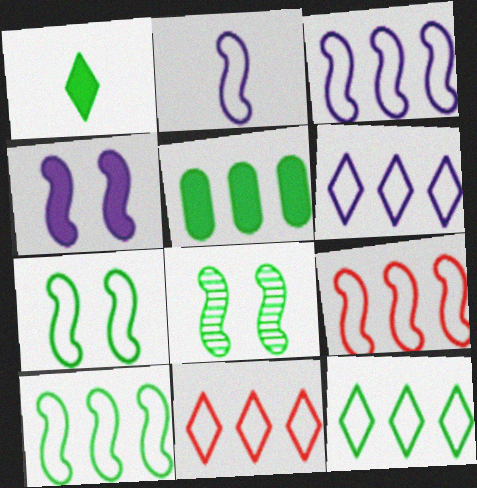[[2, 7, 9], 
[3, 9, 10], 
[6, 11, 12]]